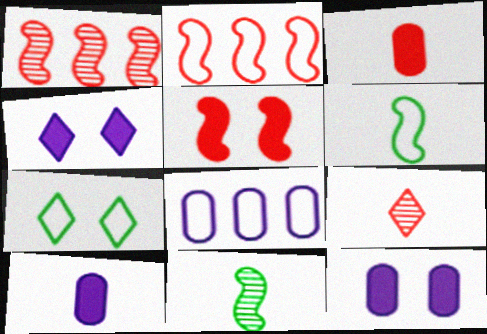[[1, 7, 10], 
[6, 9, 10]]